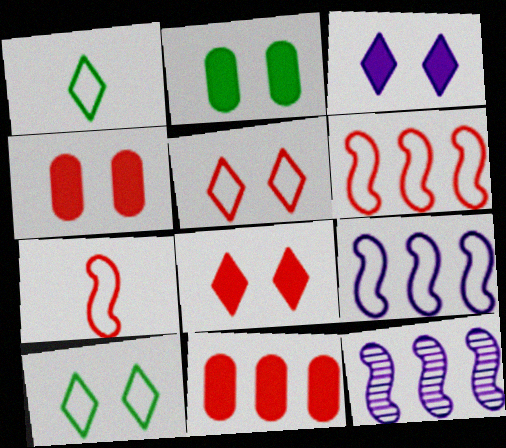[[1, 4, 12]]